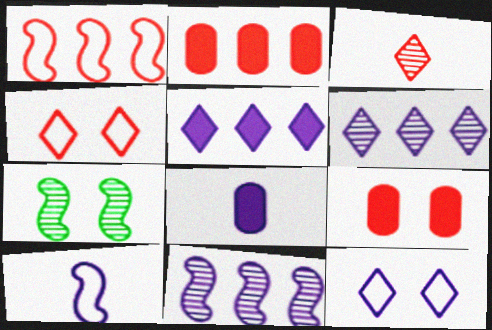[[1, 3, 9], 
[7, 9, 12], 
[8, 11, 12]]